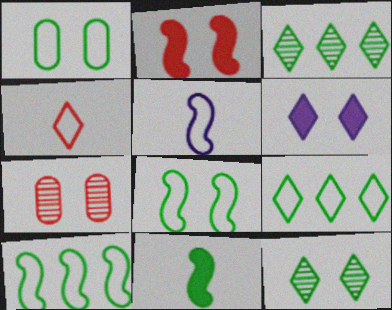[[1, 3, 11], 
[3, 4, 6], 
[6, 7, 8]]